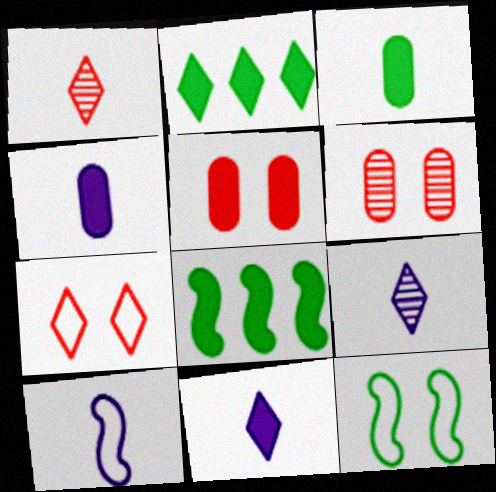[[1, 3, 10], 
[2, 6, 10], 
[2, 7, 9], 
[4, 9, 10], 
[5, 8, 11]]